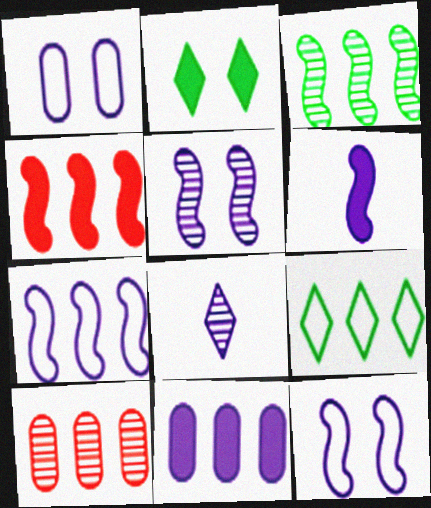[[3, 4, 7], 
[5, 6, 7], 
[8, 11, 12]]